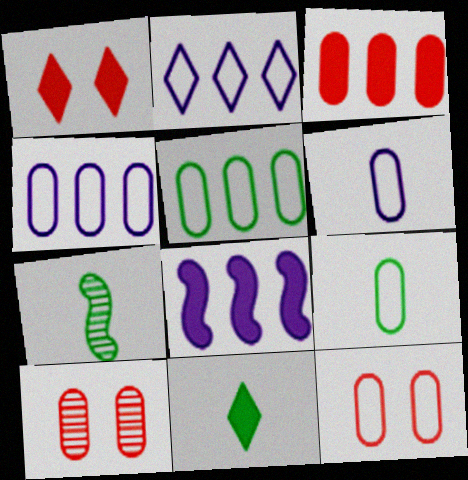[[1, 4, 7], 
[4, 9, 12], 
[5, 6, 12], 
[7, 9, 11]]